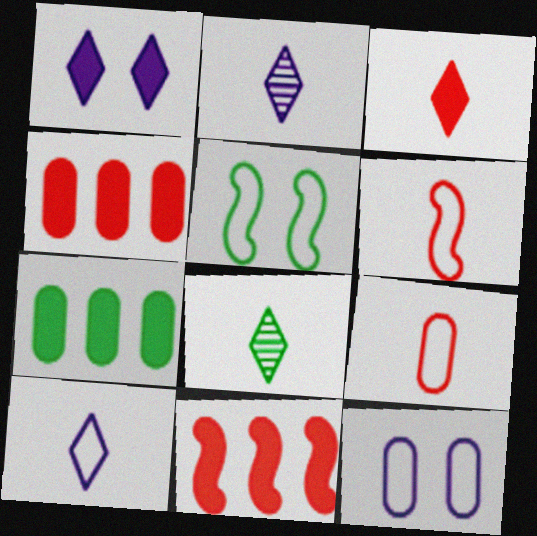[[2, 4, 5], 
[3, 8, 10], 
[5, 7, 8], 
[8, 11, 12]]